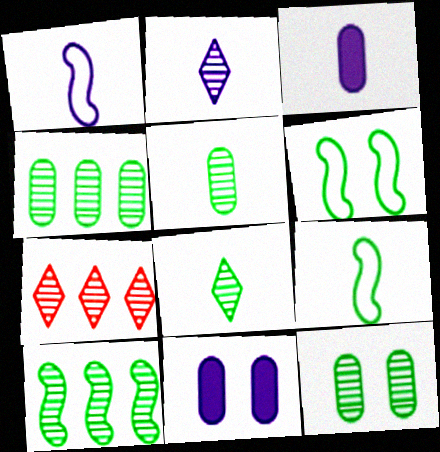[[1, 2, 3], 
[3, 6, 7], 
[4, 5, 12], 
[7, 9, 11], 
[8, 10, 12]]